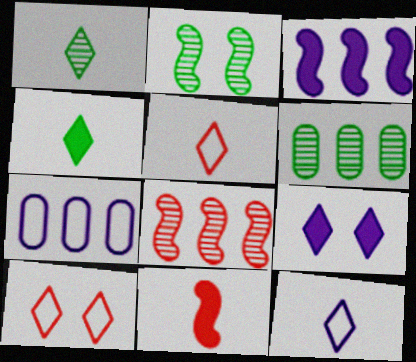[[1, 2, 6]]